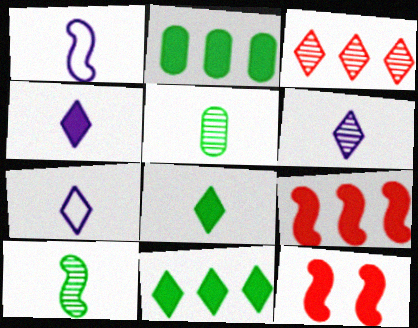[[2, 4, 12], 
[4, 6, 7]]